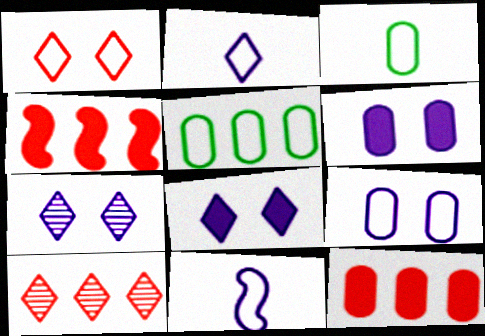[[1, 5, 11], 
[3, 4, 7]]